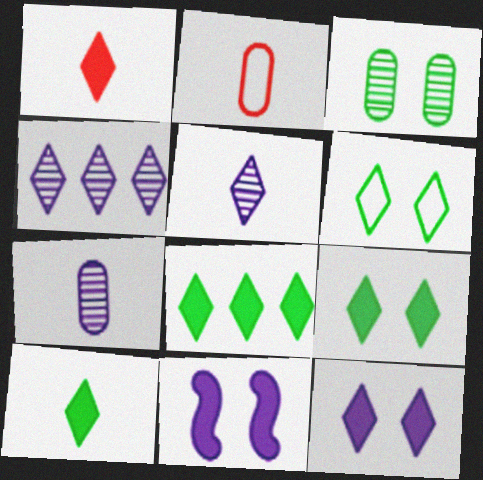[[1, 4, 6], 
[1, 8, 12], 
[8, 9, 10]]